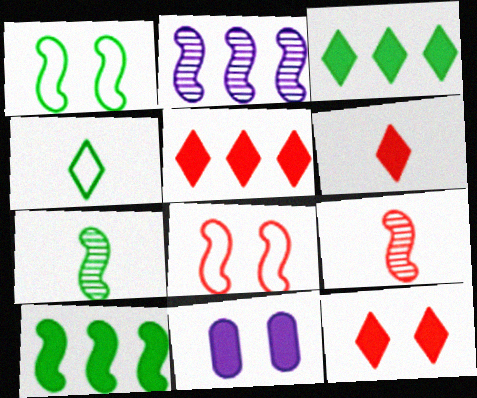[[1, 7, 10], 
[5, 6, 12], 
[6, 10, 11]]